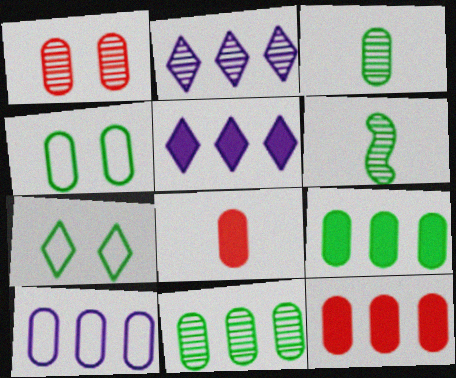[[1, 2, 6], 
[3, 4, 9], 
[6, 7, 9], 
[10, 11, 12]]